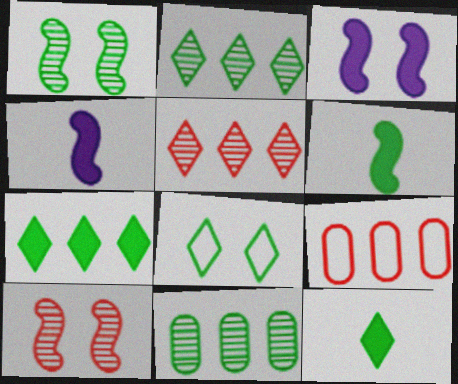[[2, 8, 12], 
[6, 8, 11]]